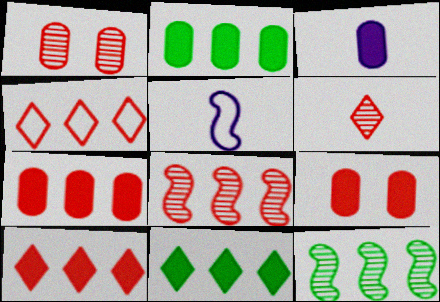[[1, 5, 11], 
[1, 6, 8], 
[2, 3, 9], 
[4, 7, 8]]